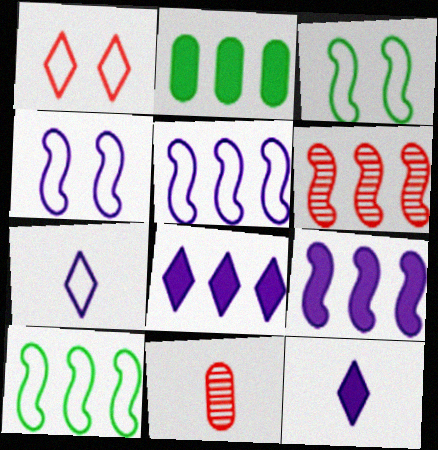[[3, 8, 11], 
[6, 9, 10]]